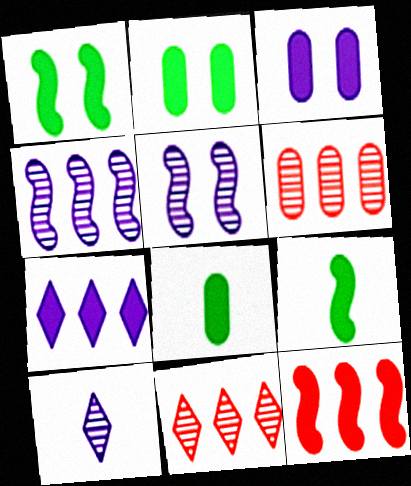[]